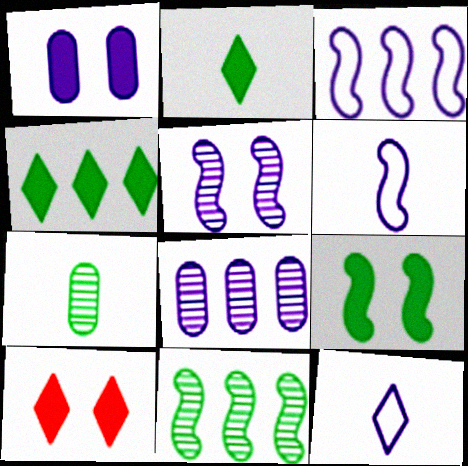[[1, 9, 10], 
[3, 7, 10]]